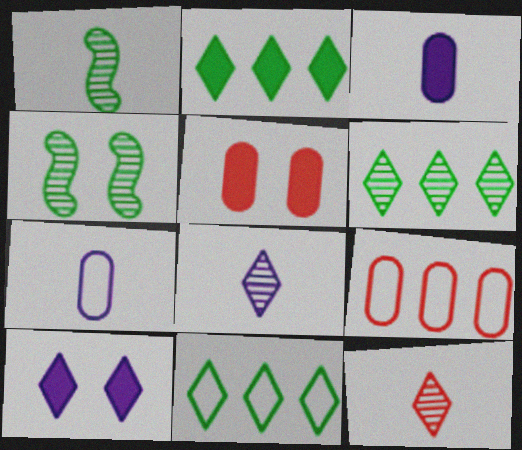[[1, 9, 10], 
[2, 6, 11], 
[10, 11, 12]]